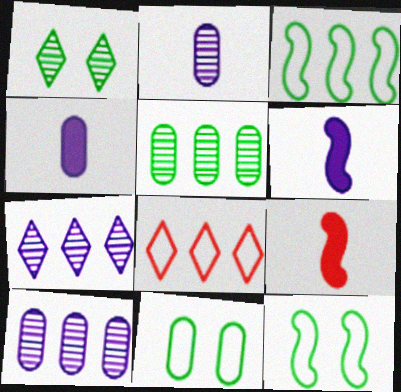[[7, 9, 11]]